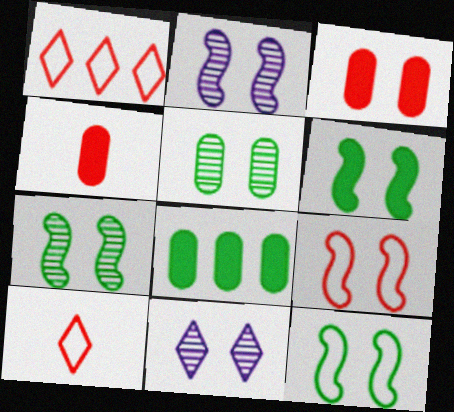[[2, 6, 9], 
[2, 8, 10], 
[3, 11, 12], 
[6, 7, 12]]